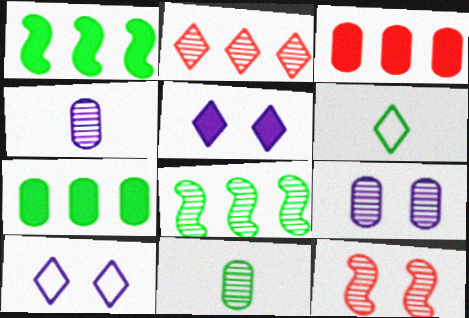[[2, 5, 6]]